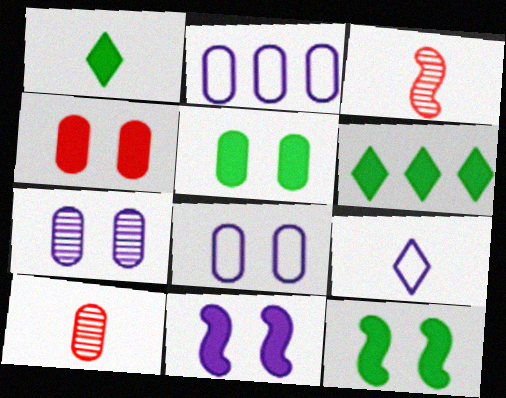[[2, 5, 10], 
[3, 6, 8]]